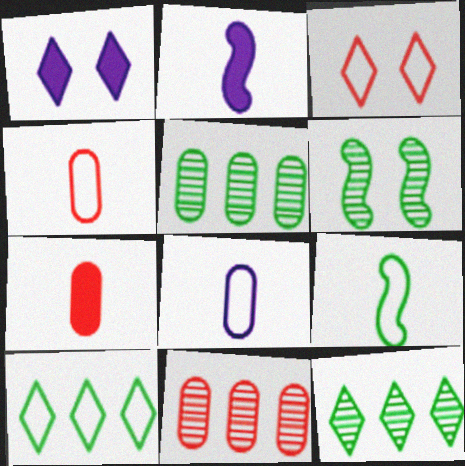[[1, 9, 11], 
[2, 3, 5]]